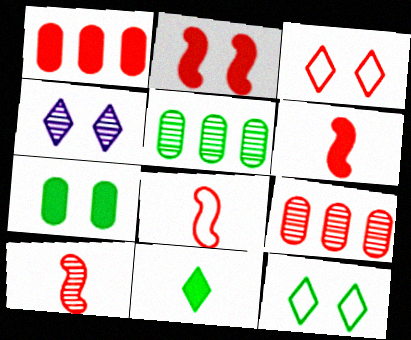[[1, 3, 10], 
[3, 6, 9], 
[4, 5, 10], 
[6, 8, 10]]